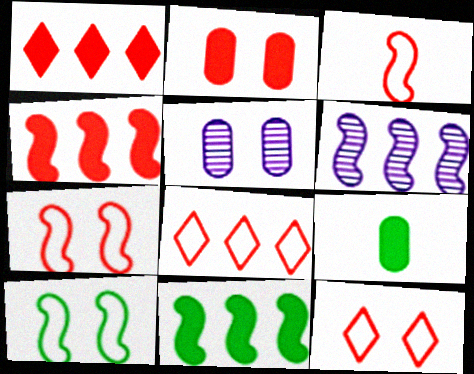[[6, 9, 12]]